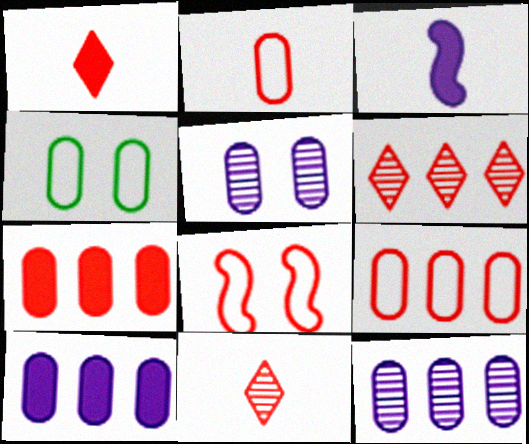[[3, 4, 6], 
[7, 8, 11]]